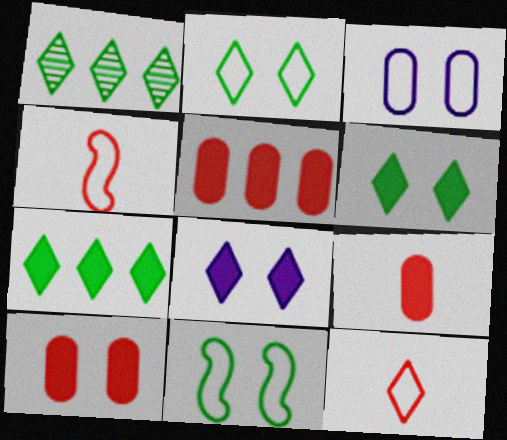[[1, 8, 12], 
[5, 9, 10]]